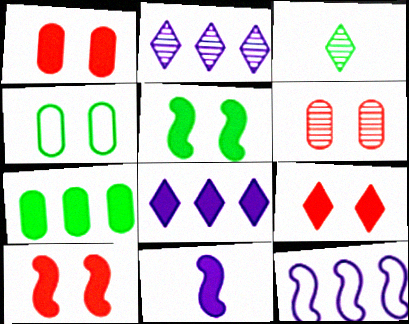[[1, 3, 12], 
[1, 9, 10], 
[7, 9, 11]]